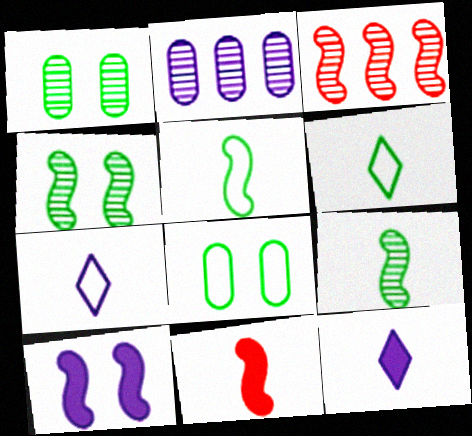[[2, 7, 10], 
[3, 5, 10], 
[3, 8, 12]]